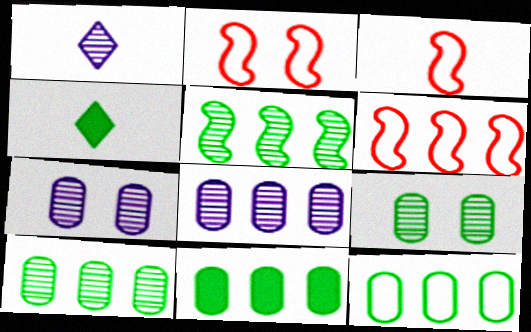[[1, 2, 11], 
[2, 3, 6], 
[2, 4, 8], 
[4, 6, 7], 
[10, 11, 12]]